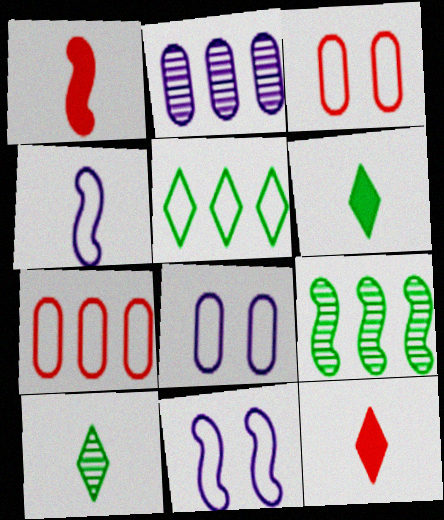[[1, 9, 11], 
[3, 4, 5], 
[8, 9, 12]]